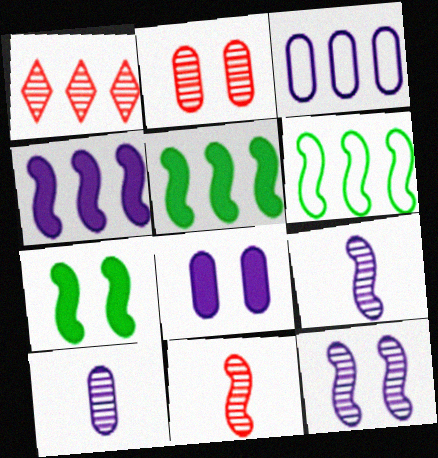[[1, 2, 11], 
[1, 3, 5], 
[3, 8, 10]]